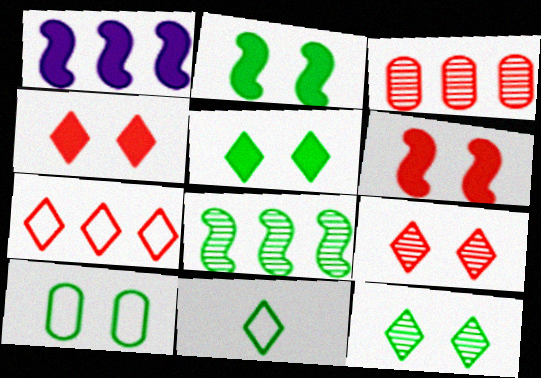[[2, 10, 12]]